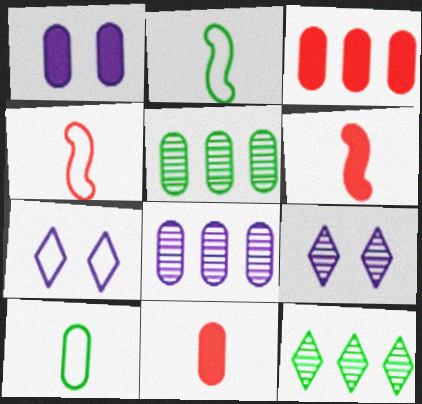[[1, 4, 12], 
[2, 3, 9], 
[5, 6, 7]]